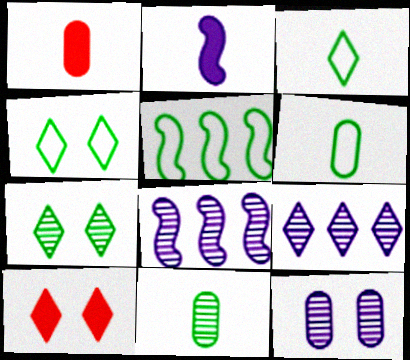[[1, 4, 8], 
[3, 9, 10], 
[4, 5, 6], 
[6, 8, 10]]